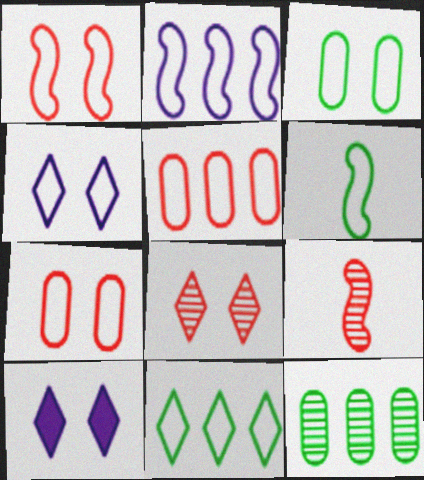[[1, 2, 6], 
[1, 3, 4], 
[2, 5, 11], 
[3, 6, 11], 
[4, 5, 6]]